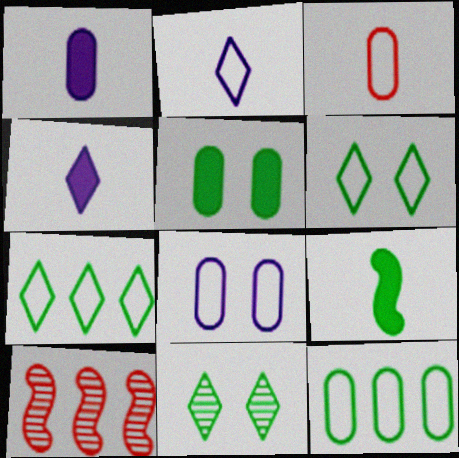[[1, 6, 10], 
[2, 5, 10], 
[3, 8, 12], 
[9, 11, 12]]